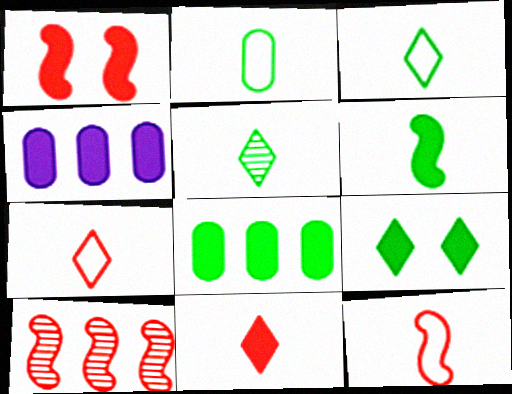[[1, 10, 12], 
[2, 5, 6], 
[6, 8, 9]]